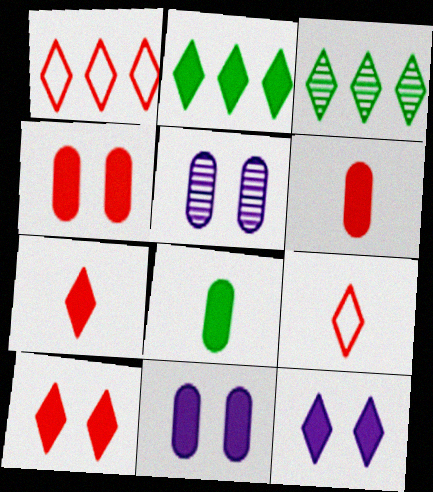[[2, 7, 12], 
[3, 9, 12]]